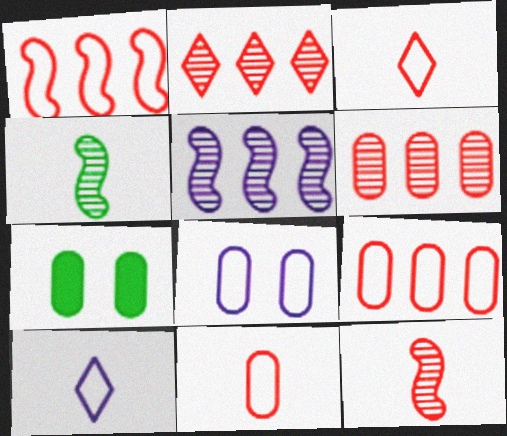[[3, 5, 7]]